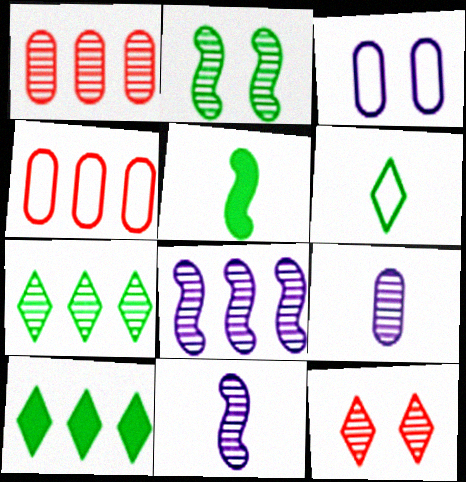[[1, 7, 8], 
[4, 8, 10]]